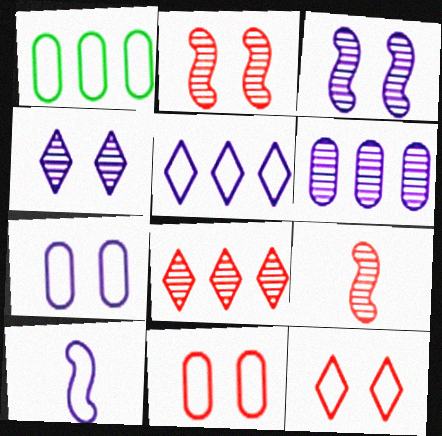[[1, 10, 12], 
[5, 7, 10]]